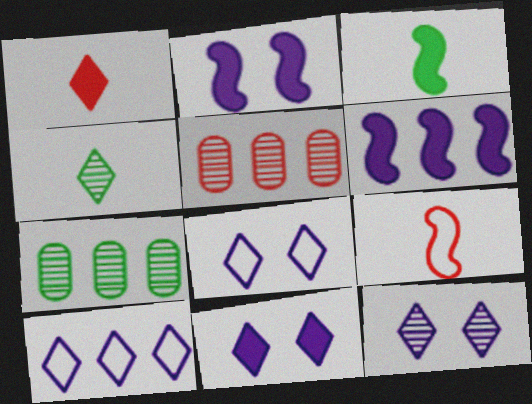[[3, 5, 8], 
[7, 9, 11], 
[8, 11, 12]]